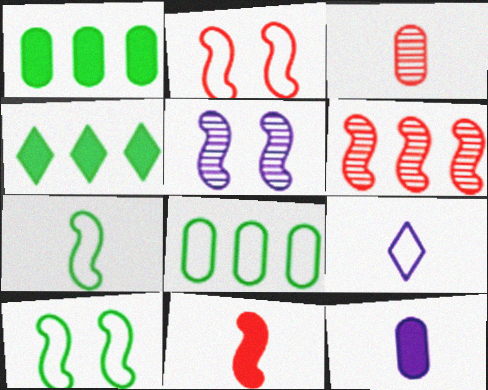[[2, 6, 11], 
[2, 8, 9]]